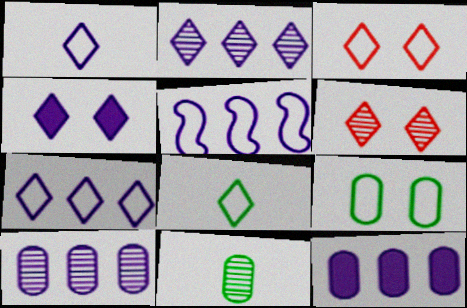[[1, 2, 4], 
[2, 5, 12], 
[3, 7, 8]]